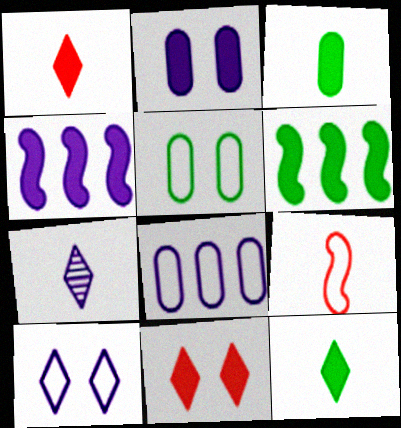[[1, 2, 6], 
[3, 4, 11], 
[3, 7, 9]]